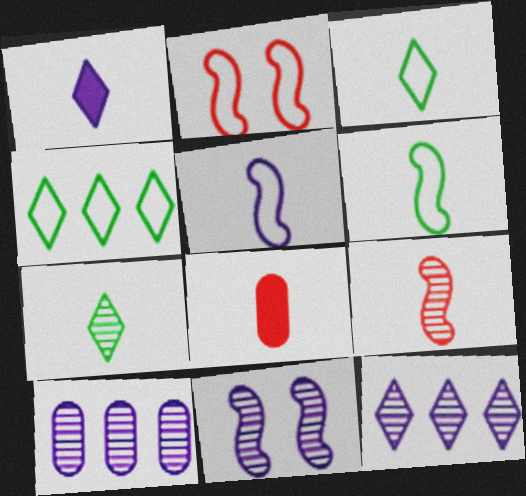[[4, 8, 11], 
[5, 7, 8]]